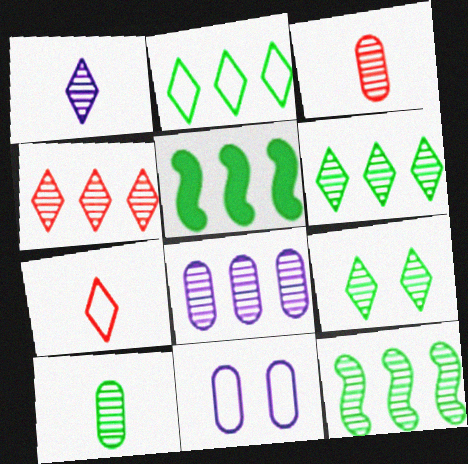[[1, 4, 9], 
[4, 8, 12], 
[9, 10, 12]]